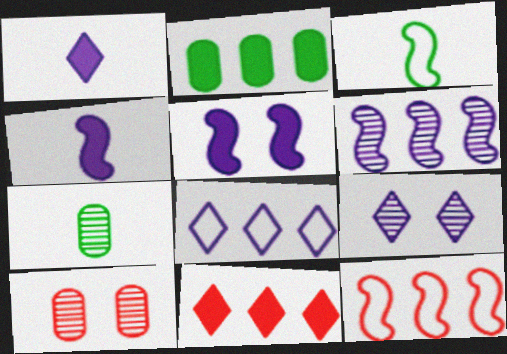[[1, 8, 9]]